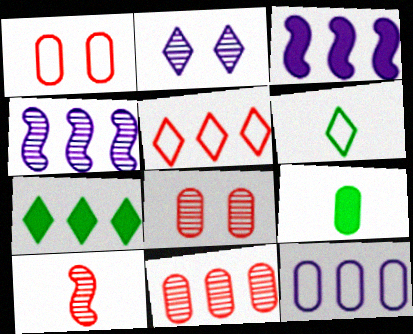[[3, 6, 8], 
[8, 9, 12]]